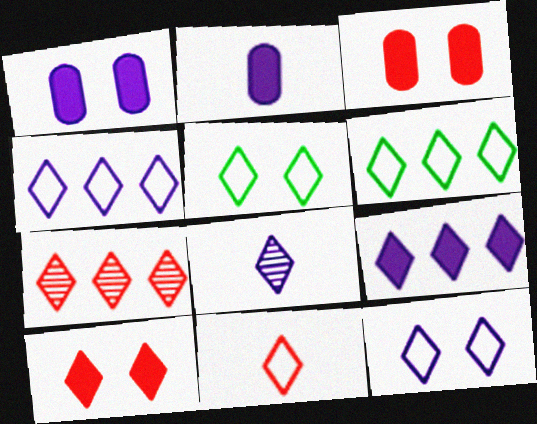[[4, 5, 11], 
[6, 7, 9], 
[6, 8, 10], 
[6, 11, 12], 
[7, 10, 11], 
[8, 9, 12]]